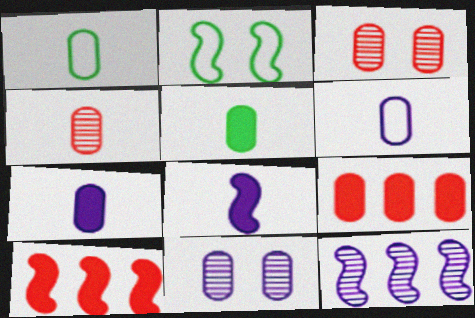[[1, 4, 7], 
[1, 9, 11], 
[4, 5, 6]]